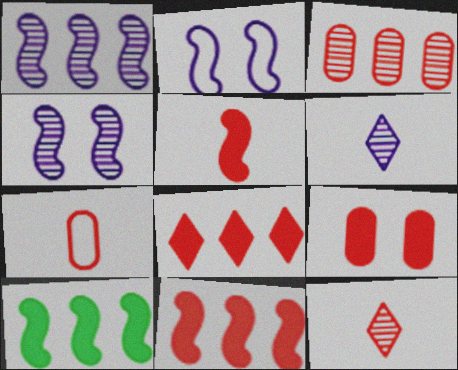[[3, 7, 9], 
[5, 7, 12], 
[5, 8, 9]]